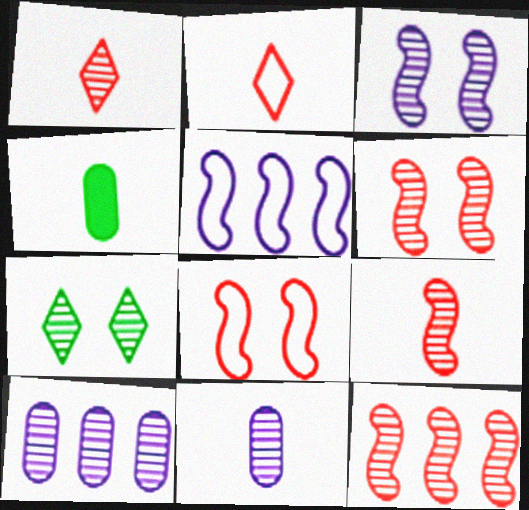[[6, 9, 12], 
[7, 9, 10], 
[7, 11, 12]]